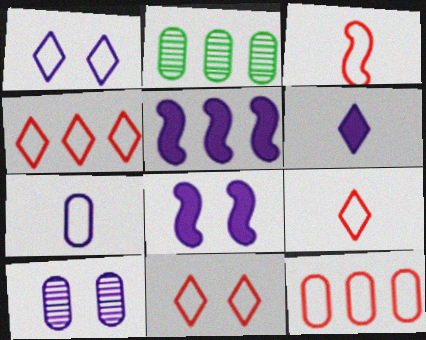[[1, 8, 10], 
[2, 4, 5], 
[2, 8, 9], 
[3, 11, 12], 
[4, 9, 11]]